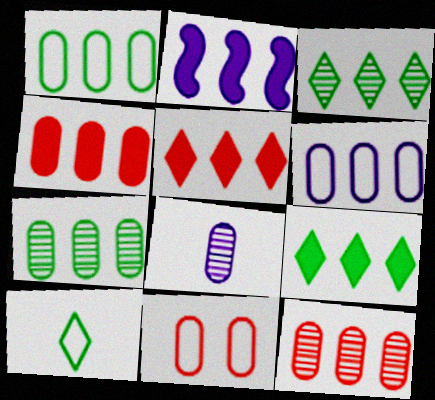[[2, 4, 9], 
[4, 6, 7]]